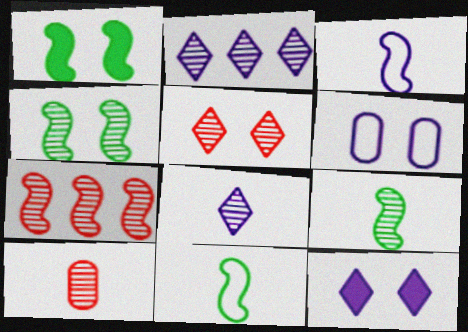[[1, 3, 7], 
[1, 5, 6], 
[2, 4, 10], 
[5, 7, 10], 
[8, 9, 10]]